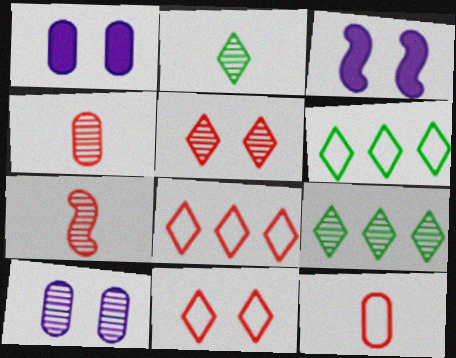[[1, 6, 7], 
[3, 4, 6], 
[3, 9, 12], 
[7, 9, 10]]